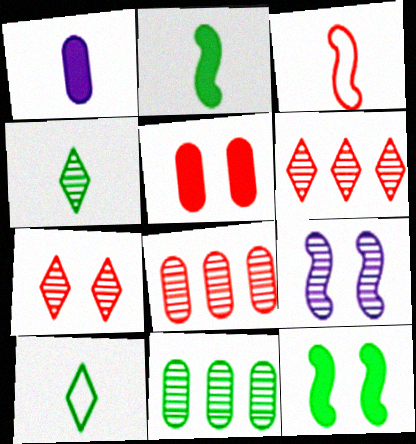[[1, 3, 4], 
[3, 5, 6], 
[4, 8, 9], 
[10, 11, 12]]